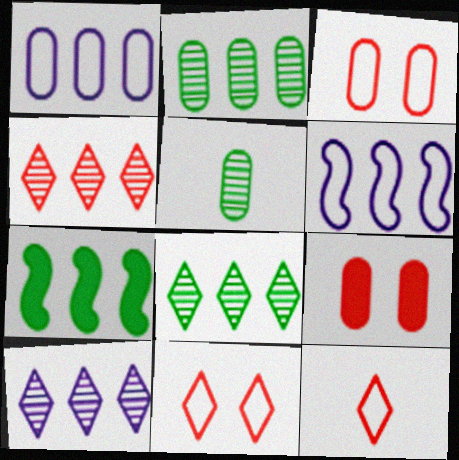[[1, 4, 7], 
[1, 5, 9], 
[4, 8, 10]]